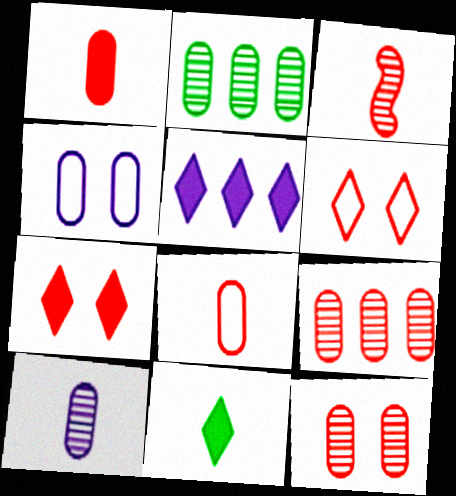[[1, 2, 4], 
[2, 10, 12], 
[5, 7, 11]]